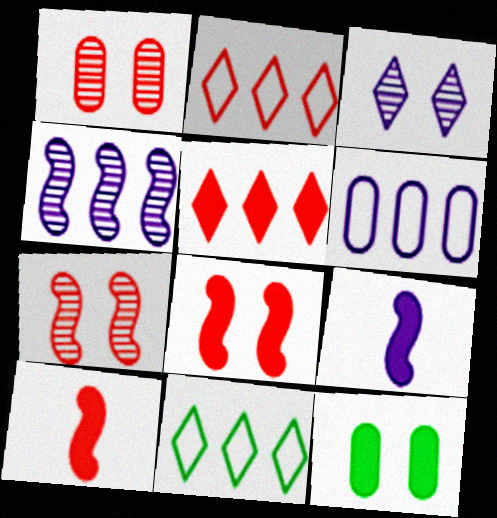[[1, 2, 10], 
[1, 9, 11], 
[3, 6, 9], 
[5, 9, 12]]